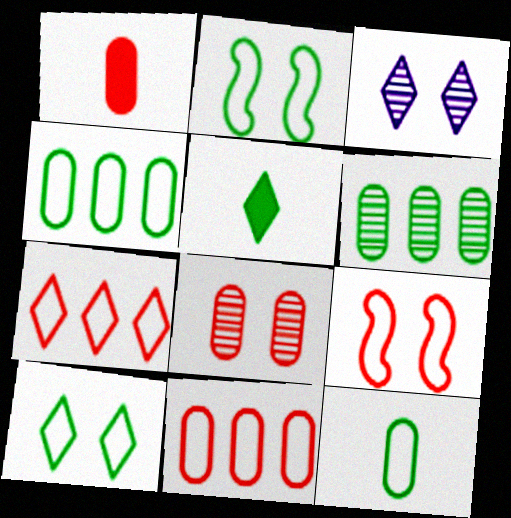[[1, 8, 11], 
[2, 5, 6], 
[3, 5, 7]]